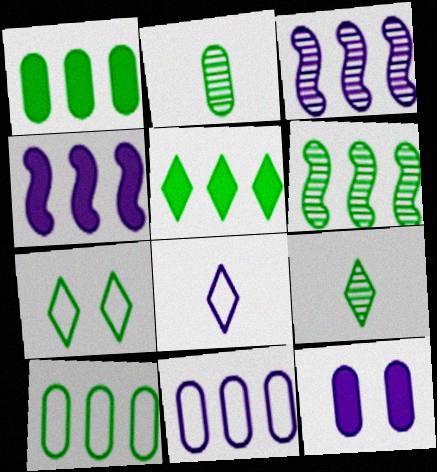[[3, 8, 12], 
[5, 6, 10], 
[5, 7, 9]]